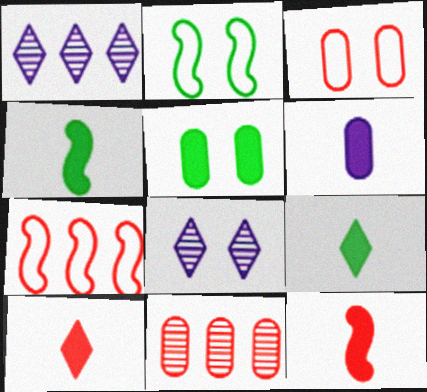[[1, 3, 4], 
[4, 6, 10], 
[6, 9, 12]]